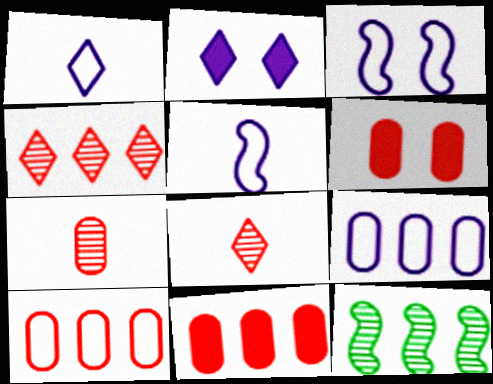[[1, 3, 9], 
[1, 6, 12], 
[6, 7, 10]]